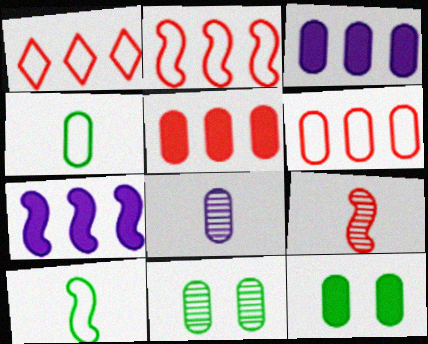[[1, 2, 6], 
[6, 8, 12]]